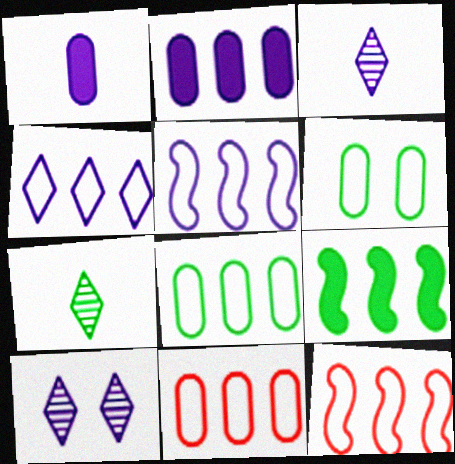[[1, 5, 10], 
[4, 8, 12], 
[6, 7, 9]]